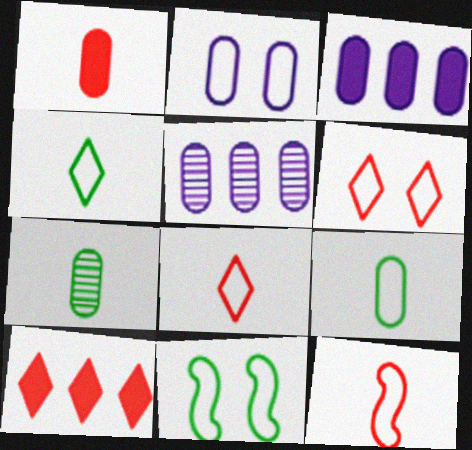[[2, 6, 11]]